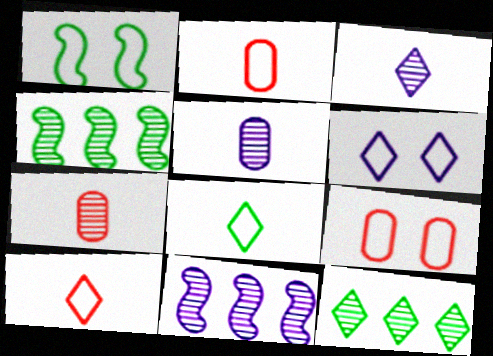[[1, 6, 9]]